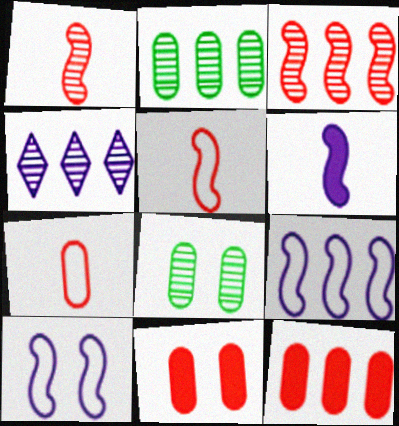[[1, 4, 8], 
[2, 3, 4]]